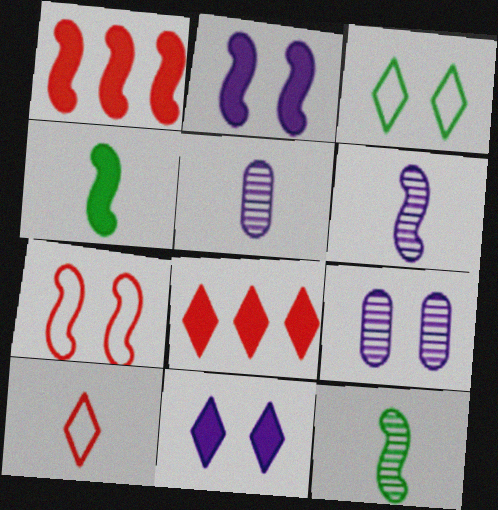[[1, 2, 4], 
[1, 3, 5], 
[4, 5, 10]]